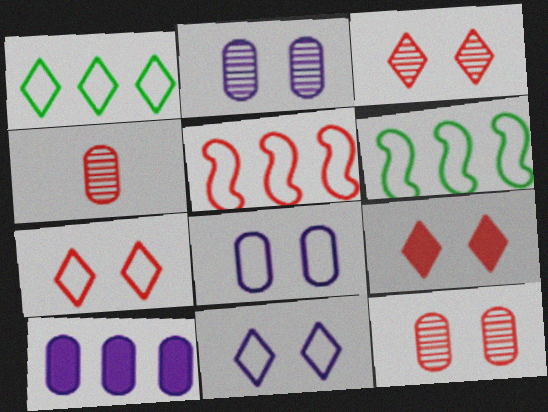[[3, 7, 9], 
[4, 5, 9]]